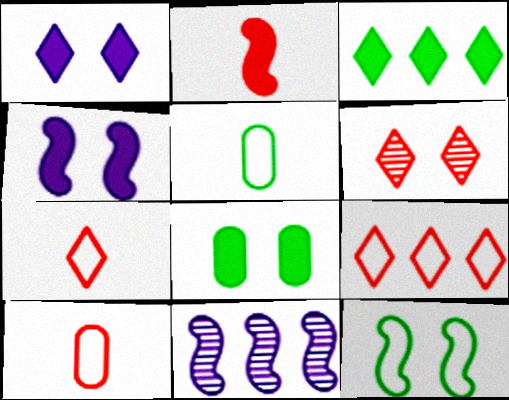[[2, 11, 12], 
[7, 8, 11]]